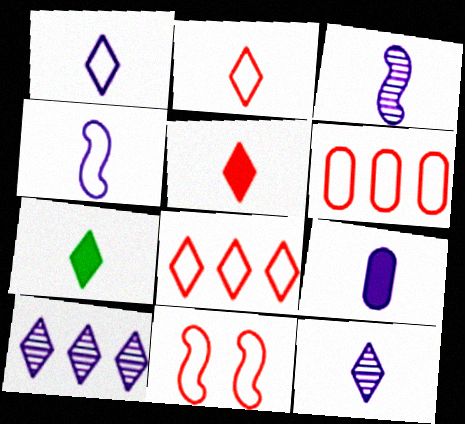[[1, 3, 9], 
[2, 6, 11], 
[2, 7, 12], 
[4, 9, 12]]